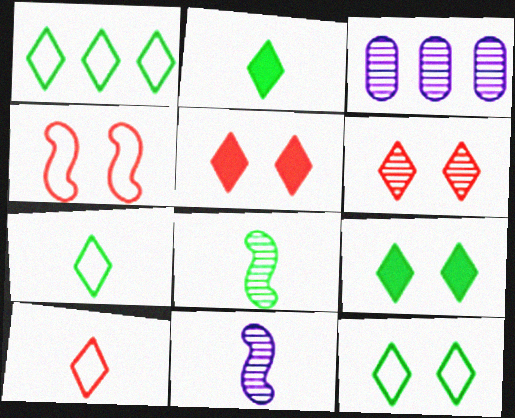[[1, 7, 12], 
[2, 3, 4], 
[3, 6, 8]]